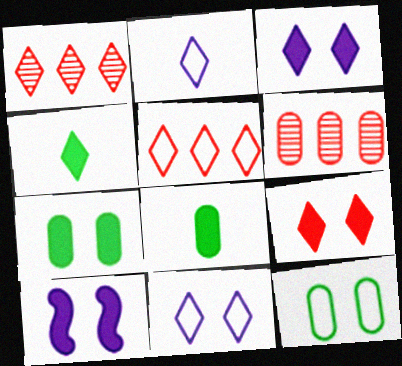[[1, 4, 11], 
[7, 9, 10]]